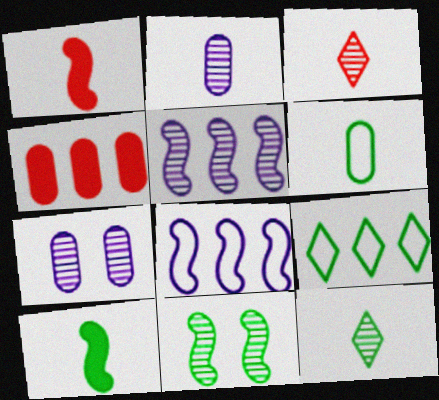[[1, 7, 9], 
[1, 8, 11], 
[4, 5, 9], 
[4, 6, 7], 
[6, 10, 12]]